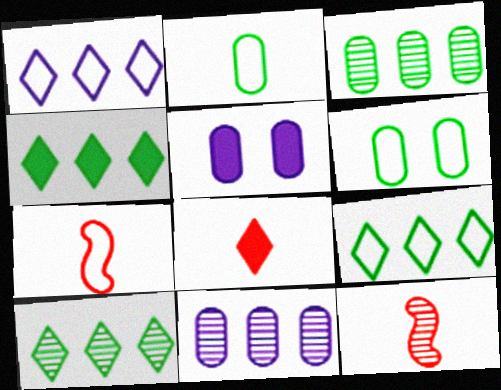[[1, 6, 7], 
[4, 9, 10], 
[5, 7, 10], 
[5, 9, 12]]